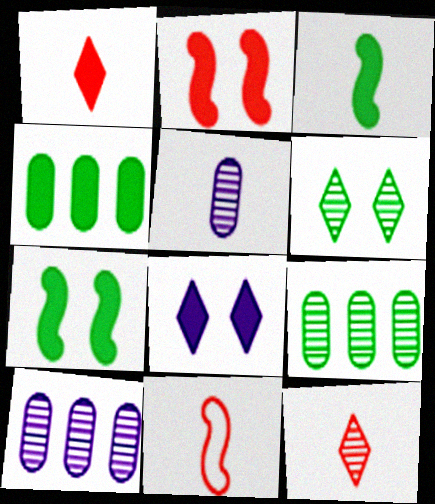[[8, 9, 11]]